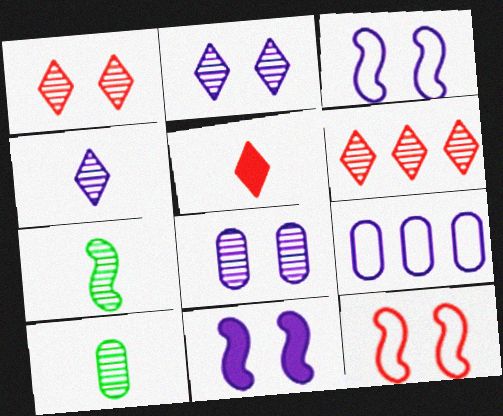[[4, 9, 11], 
[6, 7, 8]]